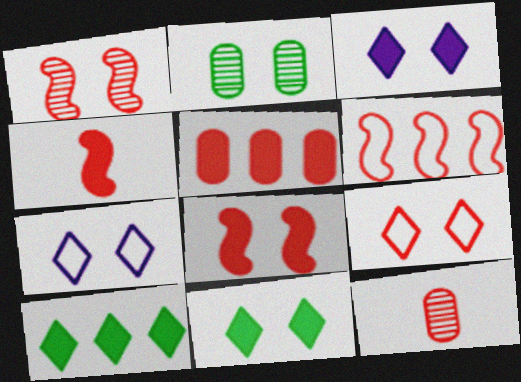[[1, 4, 6], 
[2, 7, 8]]